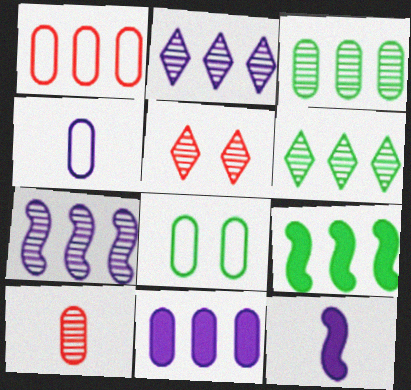[[1, 2, 9], 
[1, 3, 11], 
[1, 4, 8], 
[4, 5, 9], 
[8, 10, 11]]